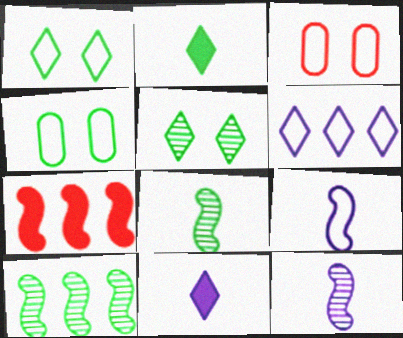[[2, 4, 10], 
[3, 10, 11]]